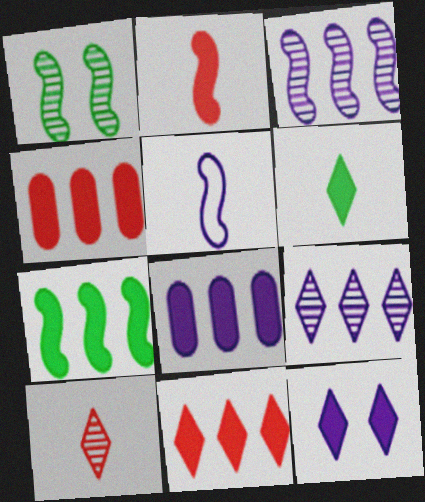[[6, 11, 12], 
[7, 8, 11]]